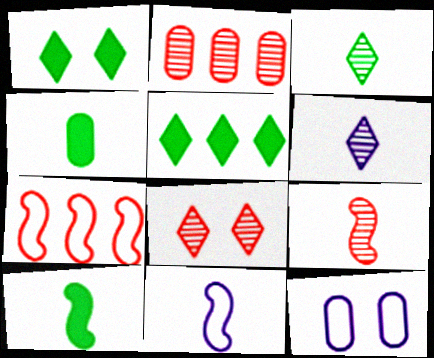[[1, 2, 11], 
[2, 4, 12], 
[2, 8, 9], 
[5, 9, 12], 
[9, 10, 11]]